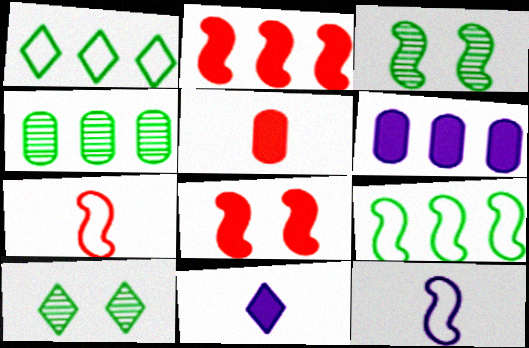[[2, 3, 12], 
[6, 7, 10]]